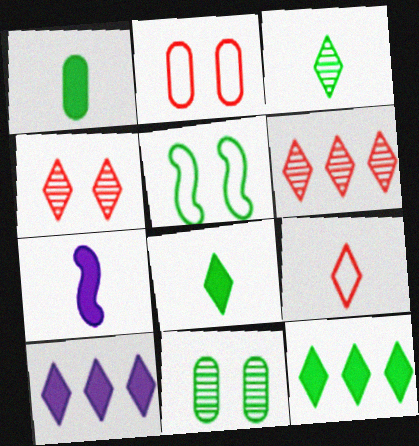[]